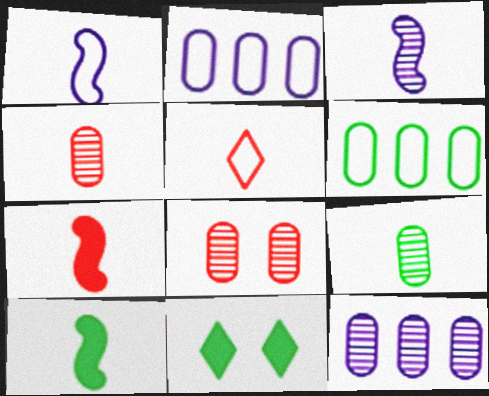[[4, 5, 7], 
[8, 9, 12]]